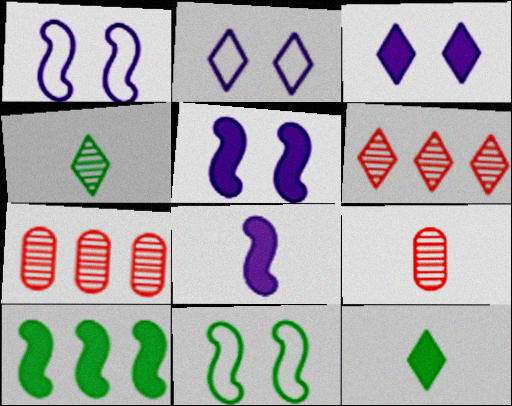[[1, 7, 12], 
[2, 6, 12], 
[2, 9, 10]]